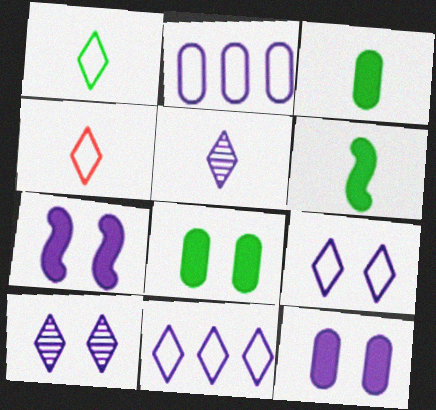[[2, 5, 7]]